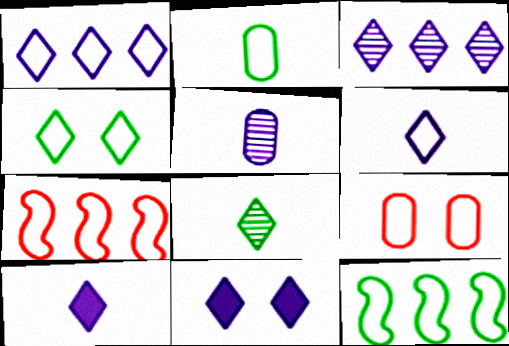[[2, 4, 12], 
[3, 6, 11], 
[6, 9, 12]]